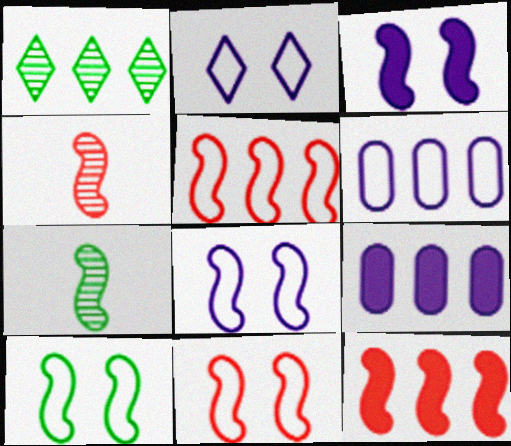[[1, 5, 9], 
[1, 6, 12], 
[3, 5, 7], 
[4, 11, 12], 
[7, 8, 12], 
[8, 10, 11]]